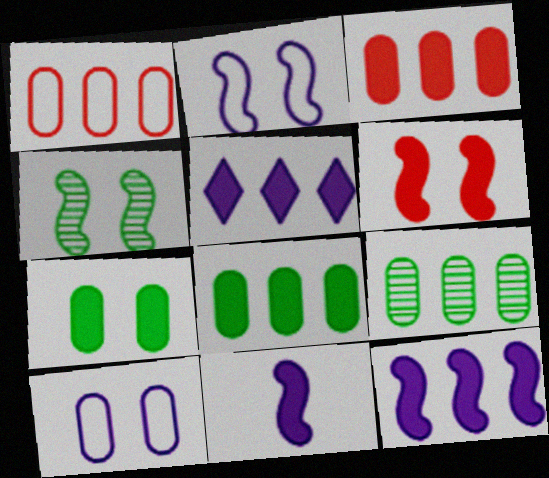[[2, 4, 6]]